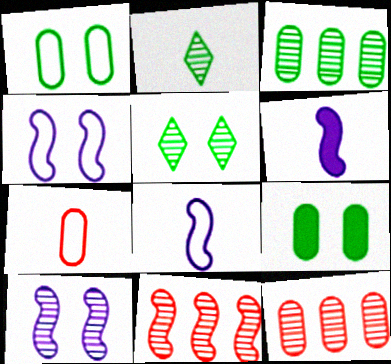[[2, 6, 7], 
[2, 10, 12]]